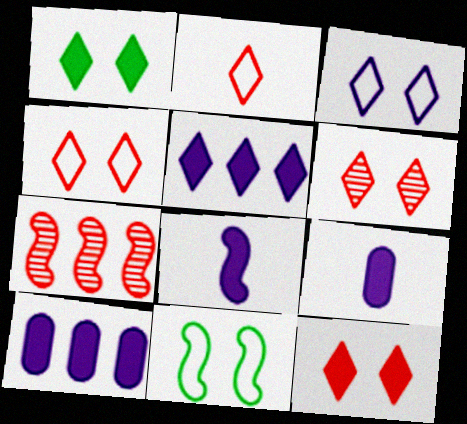[[1, 3, 6], 
[4, 6, 12], 
[7, 8, 11]]